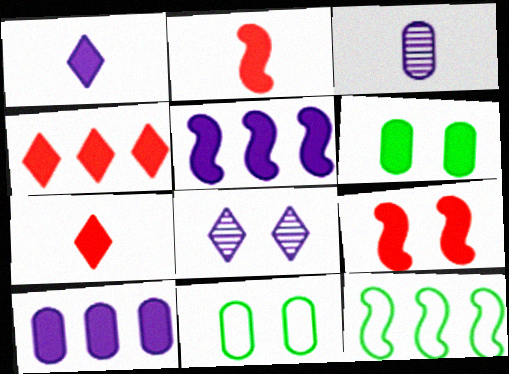[[5, 6, 7], 
[8, 9, 11]]